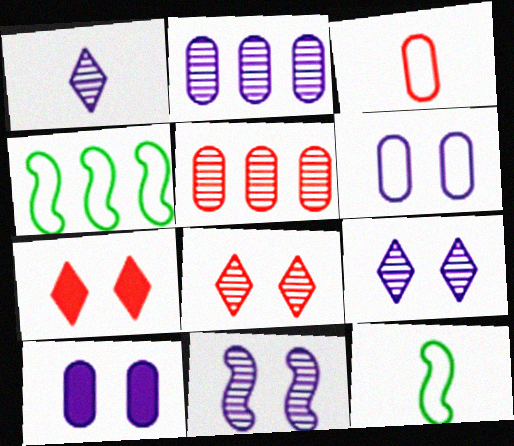[[1, 2, 11], 
[2, 7, 12]]